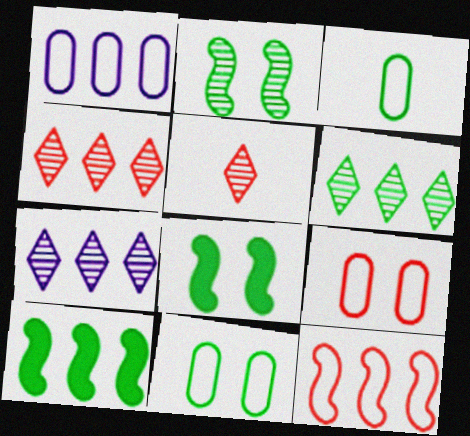[[1, 3, 9], 
[1, 4, 10], 
[1, 5, 8], 
[3, 6, 8], 
[4, 6, 7]]